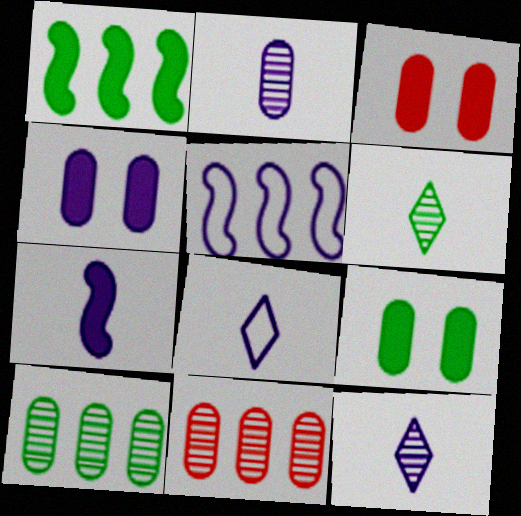[[2, 7, 8], 
[3, 4, 9], 
[3, 5, 6], 
[4, 5, 12]]